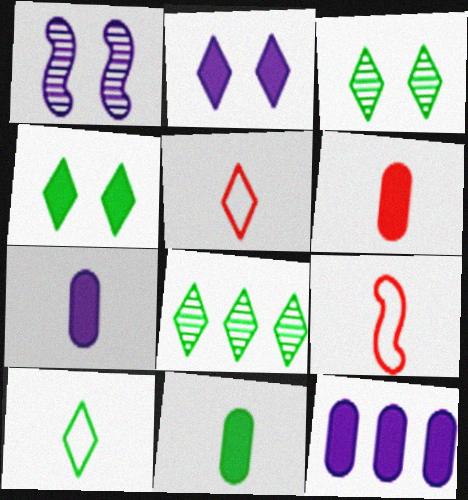[[2, 5, 8], 
[3, 9, 12], 
[4, 8, 10], 
[6, 7, 11]]